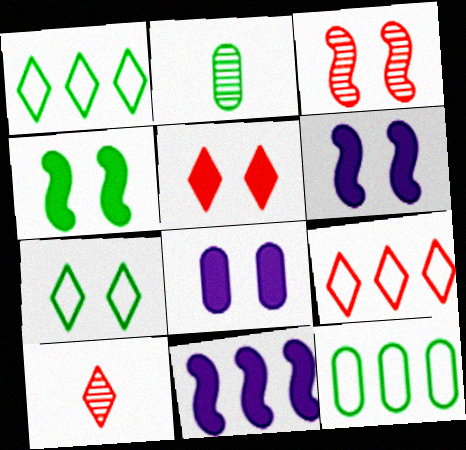[[1, 2, 4], 
[2, 6, 9], 
[3, 7, 8], 
[4, 5, 8], 
[5, 9, 10], 
[6, 10, 12]]